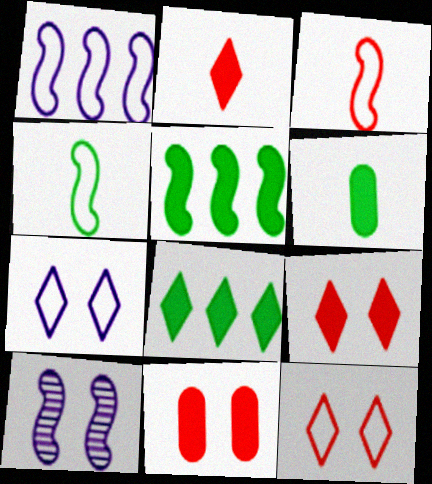[[3, 5, 10]]